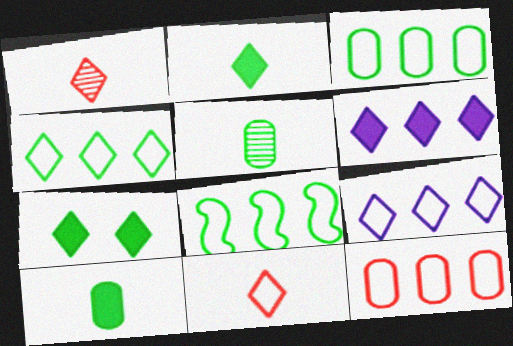[[1, 7, 9], 
[3, 4, 8], 
[5, 7, 8], 
[8, 9, 12]]